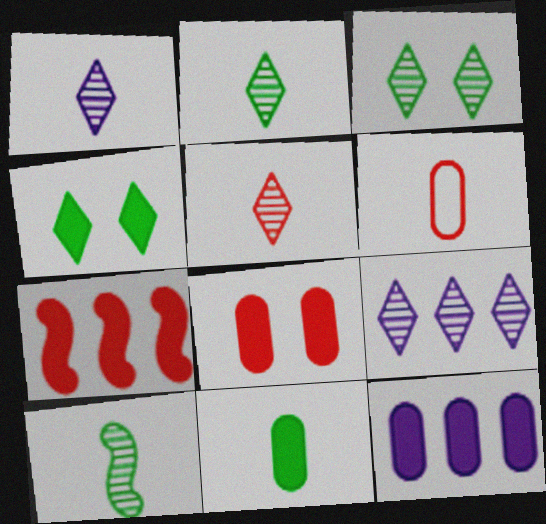[[1, 2, 5], 
[3, 5, 9], 
[8, 11, 12]]